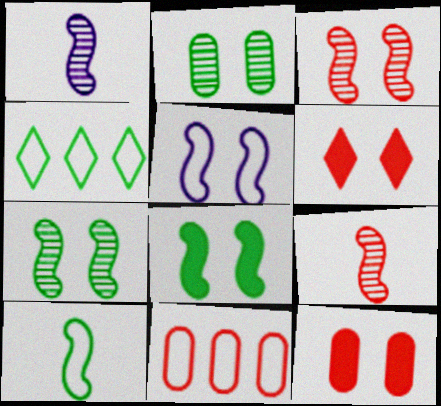[[1, 4, 12], 
[2, 5, 6], 
[3, 5, 8], 
[6, 9, 11]]